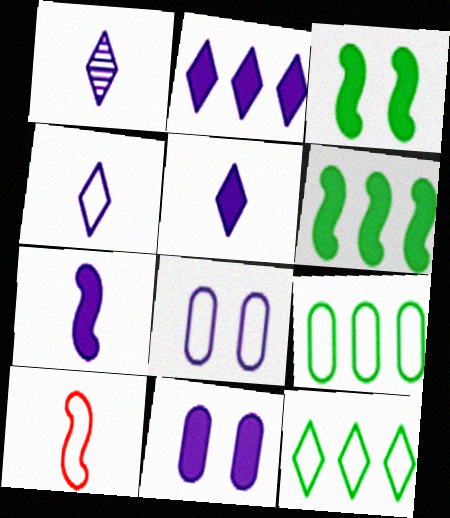[[1, 4, 5], 
[2, 7, 11], 
[8, 10, 12]]